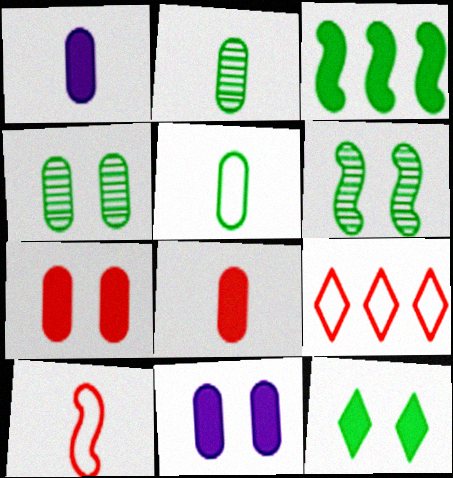[[1, 6, 9]]